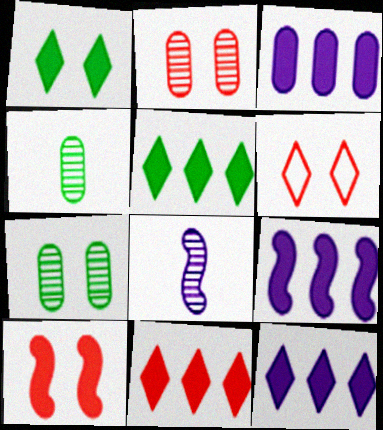[[2, 6, 10], 
[3, 9, 12], 
[4, 6, 9], 
[5, 11, 12]]